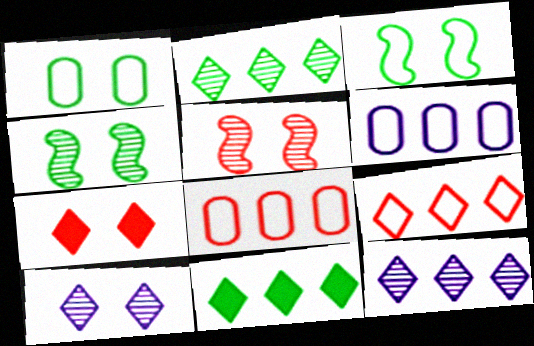[[9, 11, 12]]